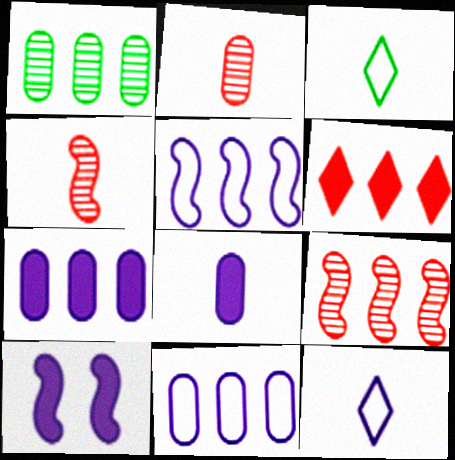[[1, 5, 6], 
[3, 4, 8]]